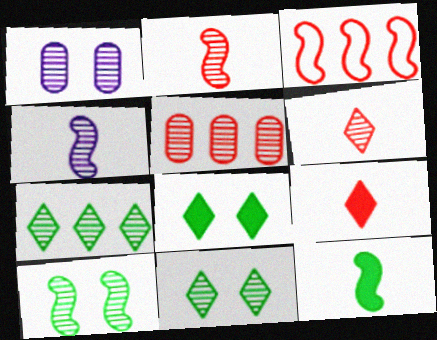[[1, 2, 7], 
[4, 5, 11]]